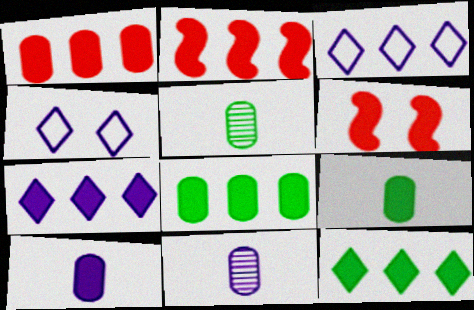[[2, 4, 5], 
[2, 7, 8], 
[3, 5, 6], 
[6, 7, 9], 
[6, 10, 12]]